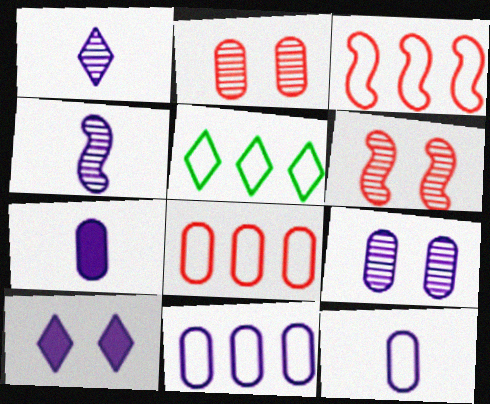[[3, 5, 11], 
[4, 10, 11], 
[5, 6, 7], 
[7, 9, 11]]